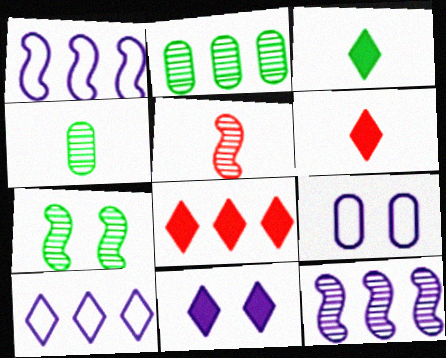[[1, 2, 8], 
[3, 8, 11], 
[5, 7, 12]]